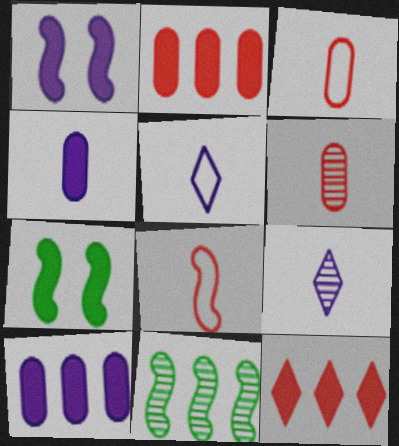[[1, 8, 11], 
[4, 7, 12]]